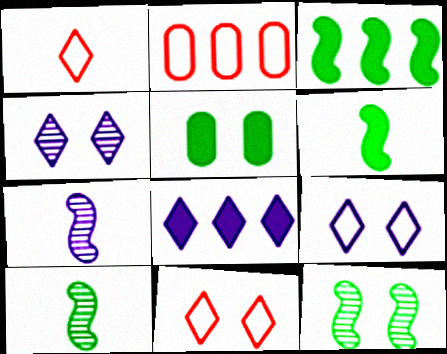[[2, 4, 6]]